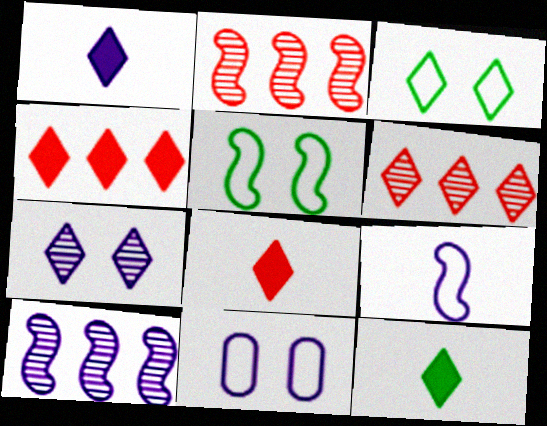[[1, 3, 6], 
[1, 8, 12], 
[1, 10, 11], 
[2, 11, 12]]